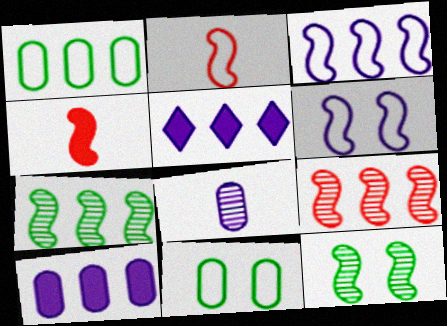[[1, 5, 9], 
[3, 4, 12], 
[4, 6, 7], 
[5, 6, 8]]